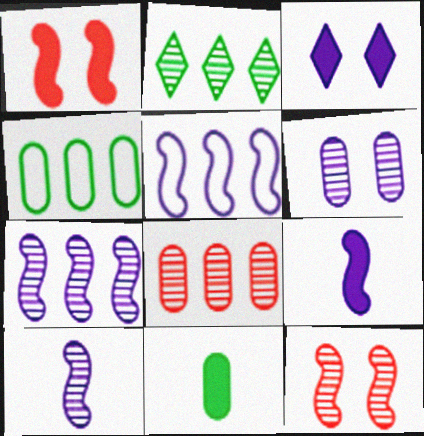[[2, 7, 8]]